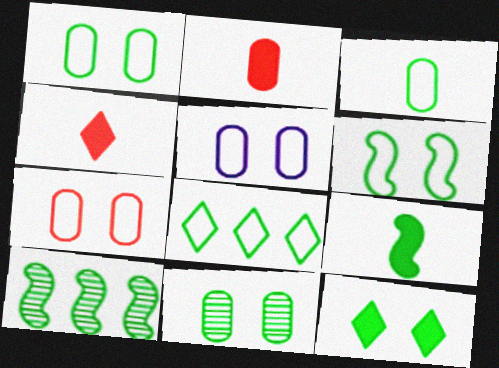[[1, 5, 7], 
[3, 6, 8], 
[3, 10, 12], 
[4, 5, 10], 
[6, 9, 10], 
[6, 11, 12], 
[8, 9, 11]]